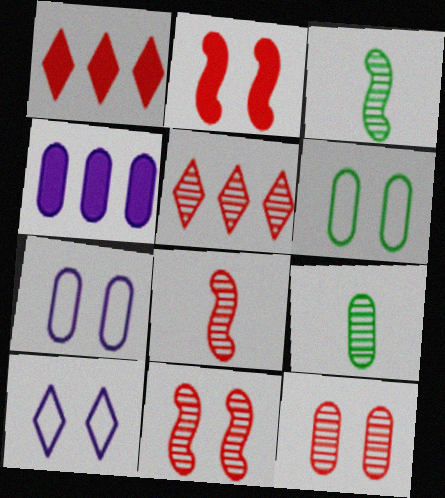[[1, 3, 7], 
[5, 8, 12]]